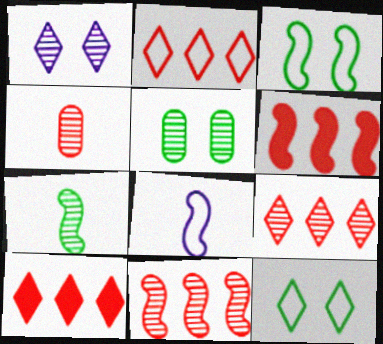[[2, 9, 10], 
[5, 8, 10]]